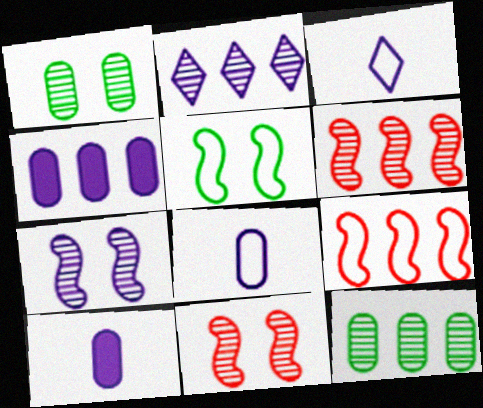[[2, 6, 12], 
[3, 4, 7]]